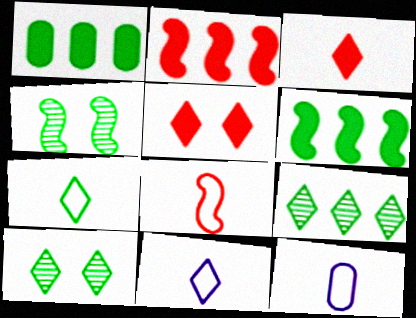[[1, 4, 7], 
[2, 10, 12], 
[5, 9, 11], 
[7, 8, 12]]